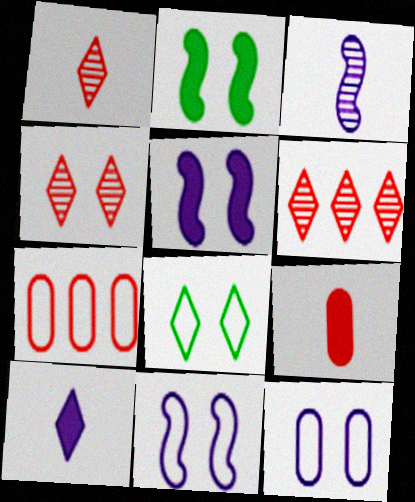[[1, 4, 6], 
[2, 4, 12], 
[6, 8, 10]]